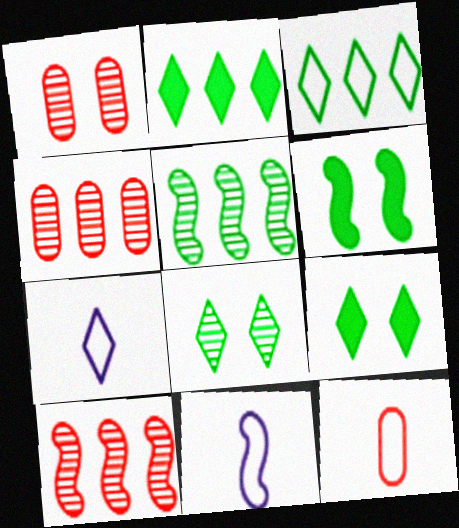[[1, 2, 11], 
[4, 6, 7], 
[4, 9, 11], 
[6, 10, 11]]